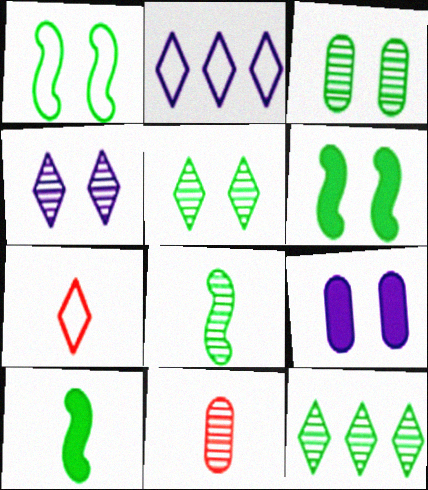[[2, 6, 11], 
[3, 8, 12]]